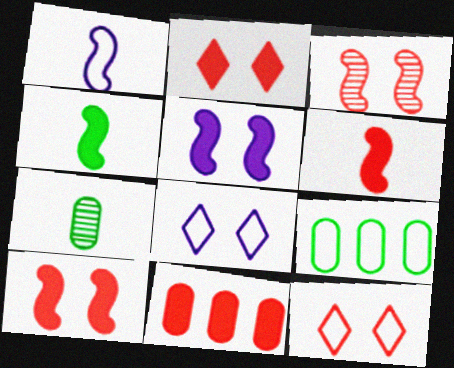[[1, 9, 12], 
[2, 6, 11]]